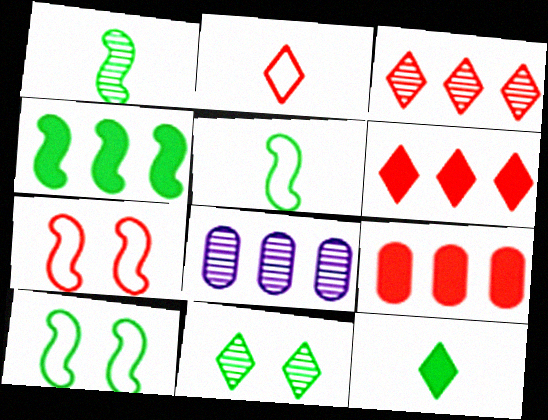[[1, 4, 10], 
[7, 8, 12]]